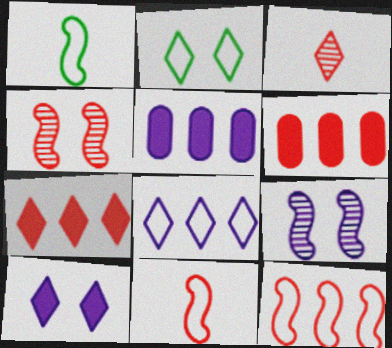[]